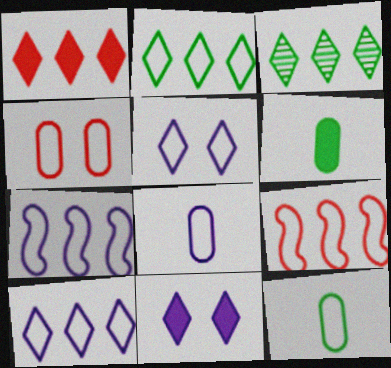[[1, 3, 10], 
[5, 7, 8], 
[5, 9, 12]]